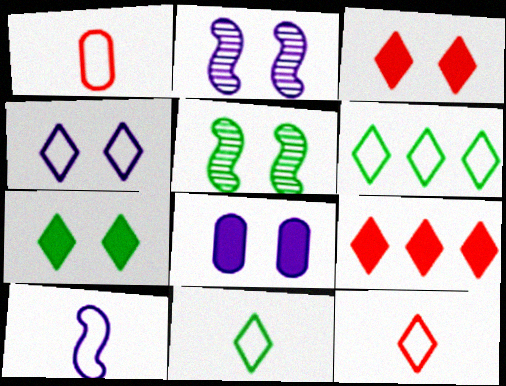[[1, 10, 11], 
[2, 4, 8], 
[4, 6, 12]]